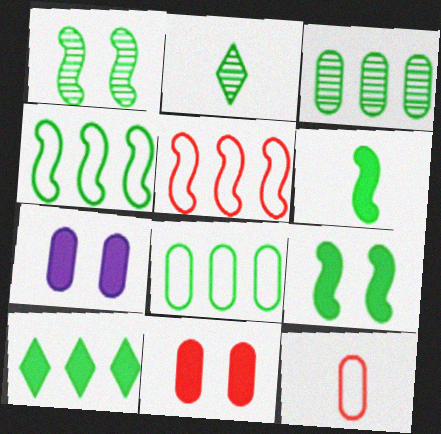[[1, 2, 3], 
[1, 4, 6], 
[2, 5, 7], 
[2, 8, 9], 
[3, 4, 10], 
[3, 7, 12]]